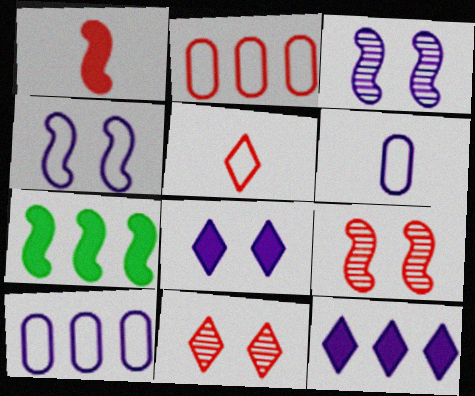[[1, 2, 11], 
[3, 6, 12], 
[6, 7, 11]]